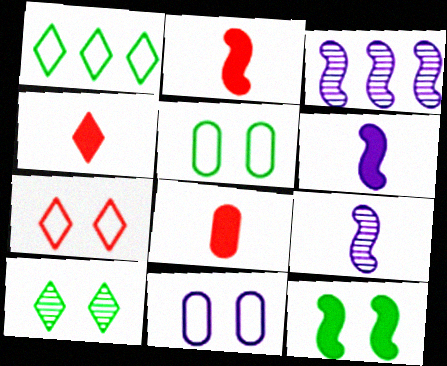[[2, 4, 8], 
[3, 4, 5], 
[5, 10, 12]]